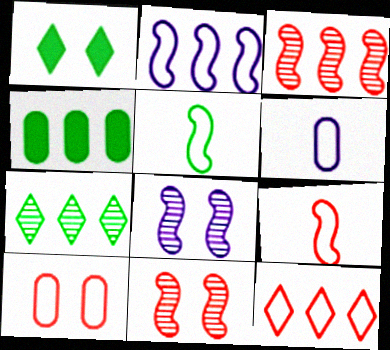[[1, 3, 6], 
[1, 8, 10], 
[9, 10, 12]]